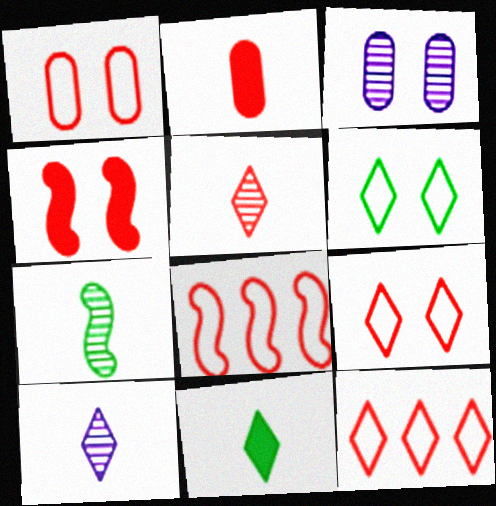[[3, 4, 6], 
[3, 8, 11]]